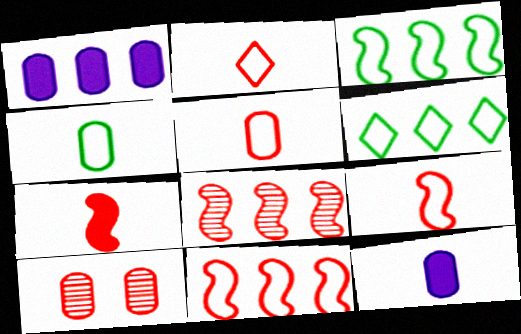[[1, 4, 10], 
[1, 6, 8], 
[2, 5, 9]]